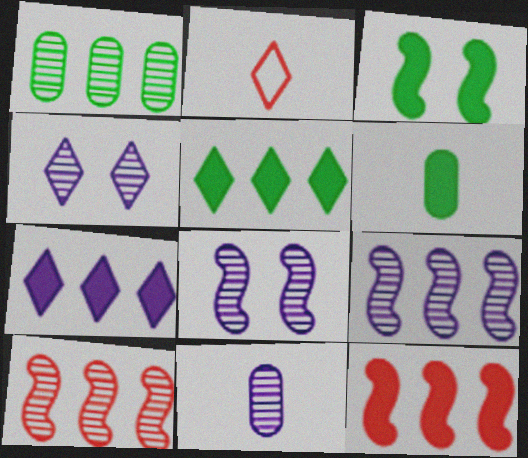[[2, 4, 5], 
[3, 5, 6], 
[4, 9, 11]]